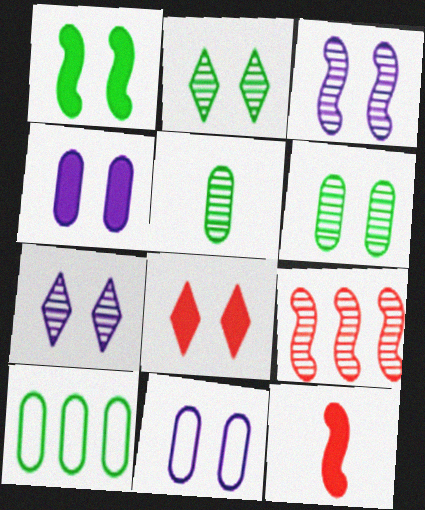[[1, 4, 8], 
[5, 7, 9], 
[7, 10, 12]]